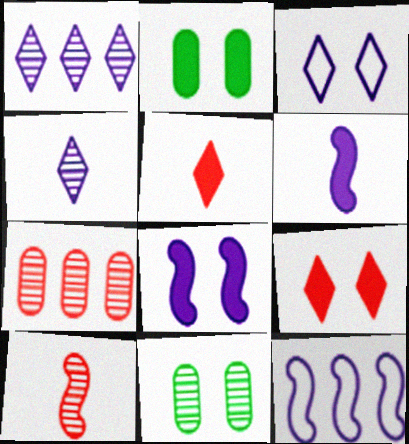[[1, 10, 11], 
[2, 8, 9], 
[5, 11, 12]]